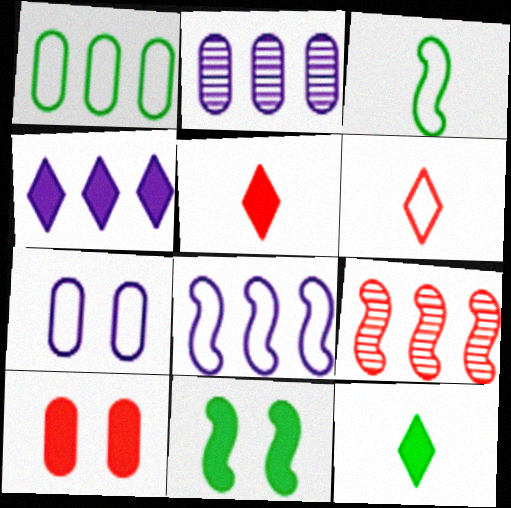[[1, 4, 9], 
[2, 4, 8], 
[2, 6, 11], 
[6, 9, 10], 
[7, 9, 12]]